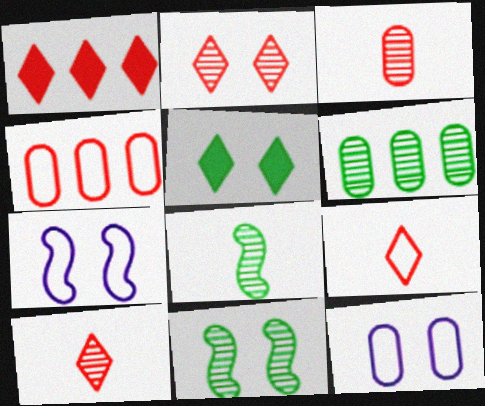[[1, 2, 9], 
[1, 8, 12]]